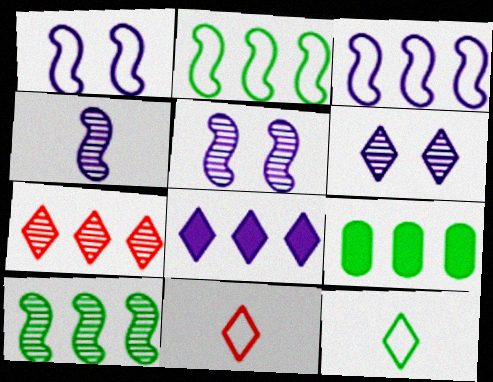[[3, 7, 9], 
[5, 9, 11]]